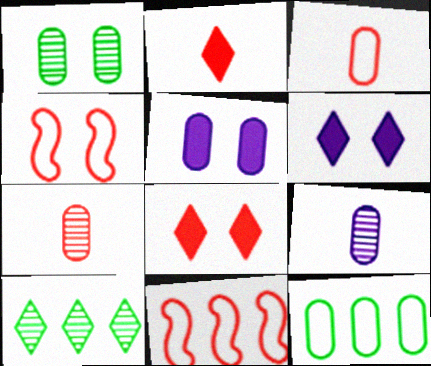[[1, 4, 6], 
[5, 7, 12], 
[7, 8, 11]]